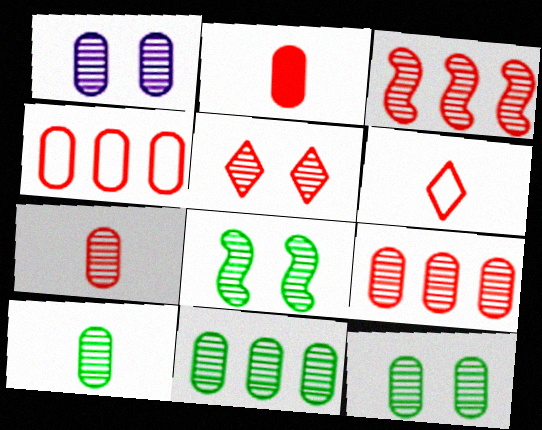[[1, 5, 8], 
[1, 7, 11], 
[1, 9, 10], 
[3, 5, 7], 
[10, 11, 12]]